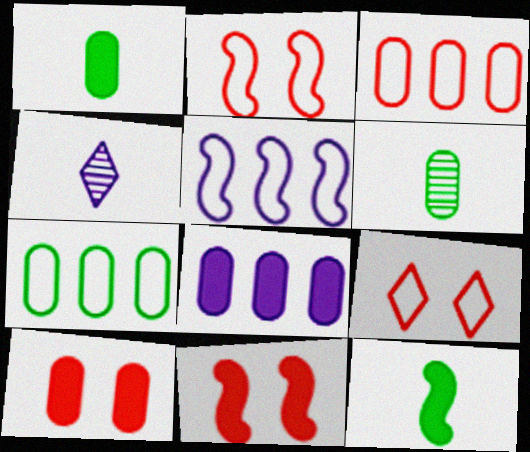[[1, 8, 10], 
[4, 7, 11]]